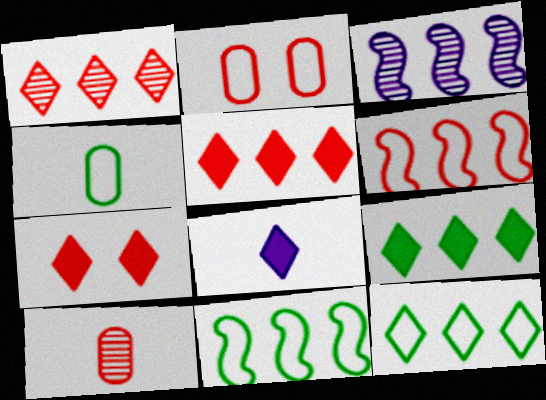[[3, 4, 7], 
[6, 7, 10], 
[7, 8, 9]]